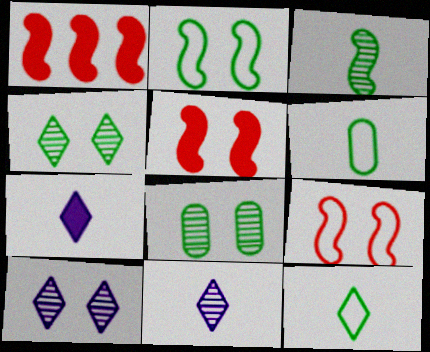[[1, 6, 10]]